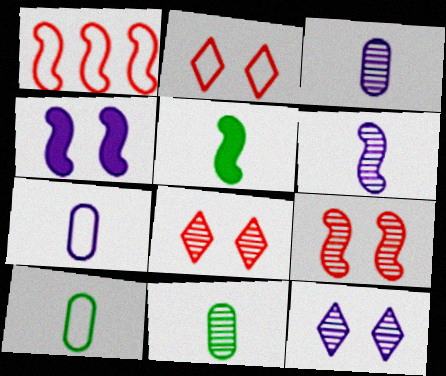[]